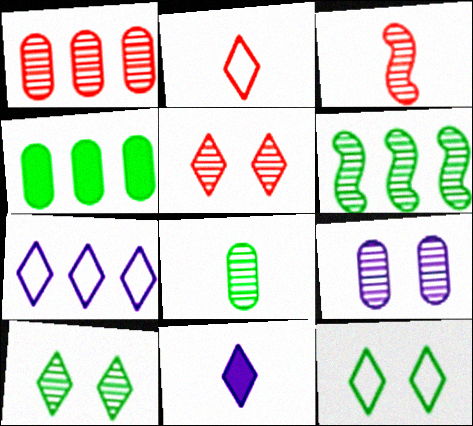[[1, 3, 5], 
[1, 8, 9], 
[2, 7, 12], 
[6, 8, 10]]